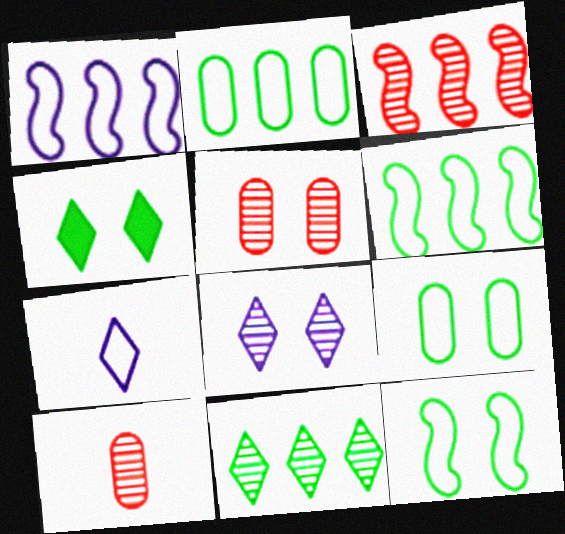[[1, 4, 10]]